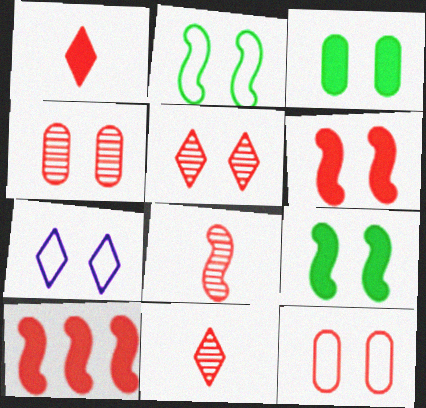[[2, 7, 12], 
[4, 7, 9], 
[5, 6, 12], 
[10, 11, 12]]